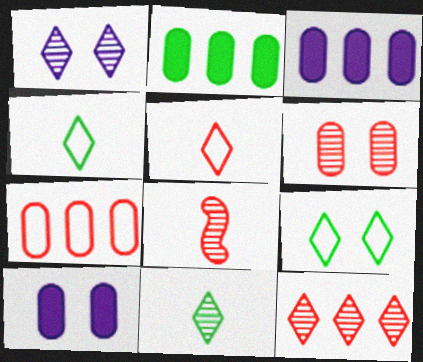[[1, 11, 12], 
[3, 8, 9], 
[6, 8, 12]]